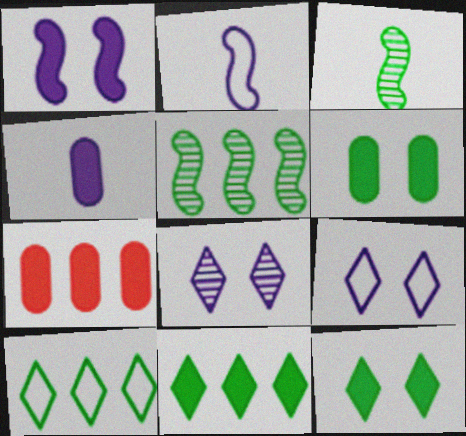[[3, 6, 10], 
[3, 7, 9], 
[4, 6, 7]]